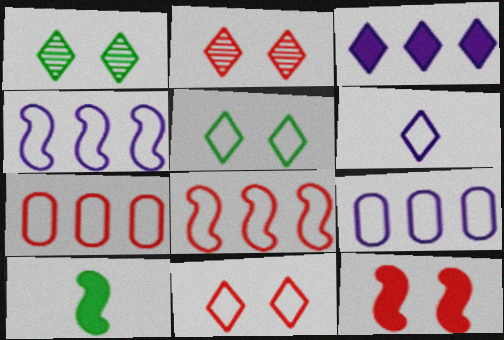[[2, 9, 10]]